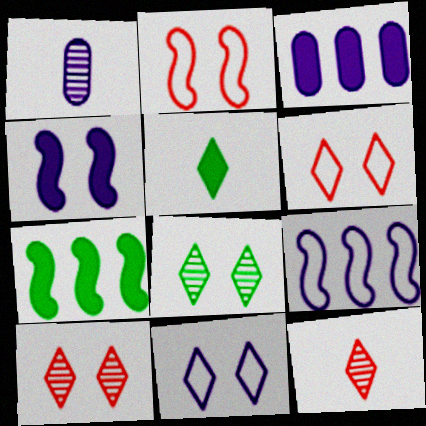[[1, 6, 7]]